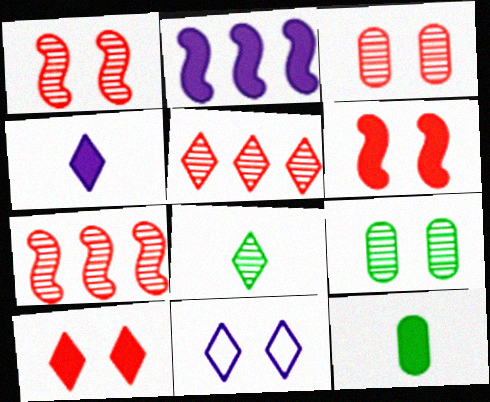[[2, 10, 12], 
[6, 9, 11], 
[7, 11, 12]]